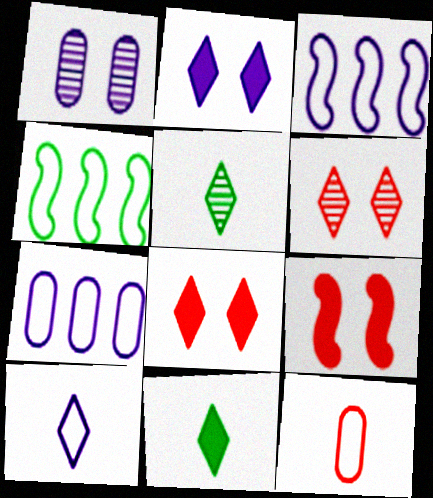[[5, 7, 9]]